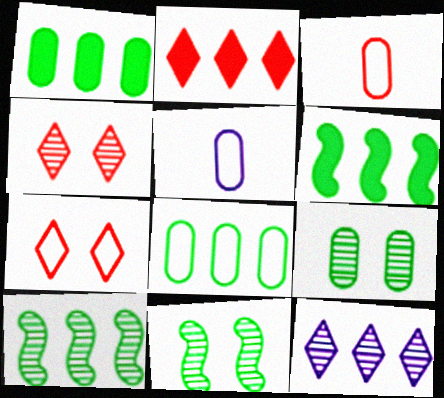[[2, 5, 11], 
[4, 5, 6]]